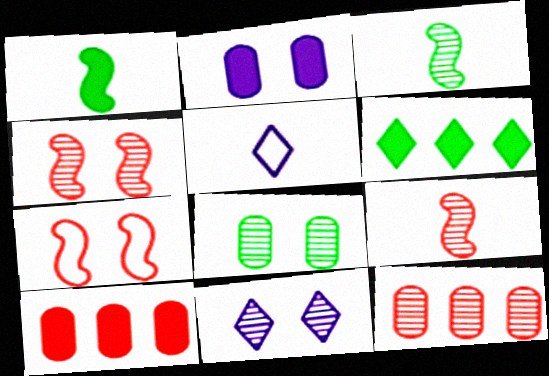[[3, 11, 12], 
[4, 8, 11]]